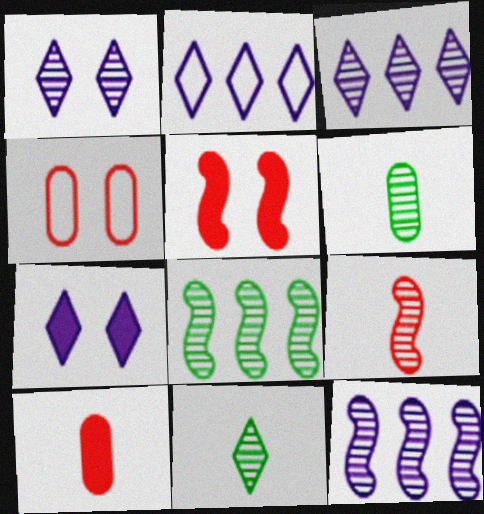[[2, 5, 6]]